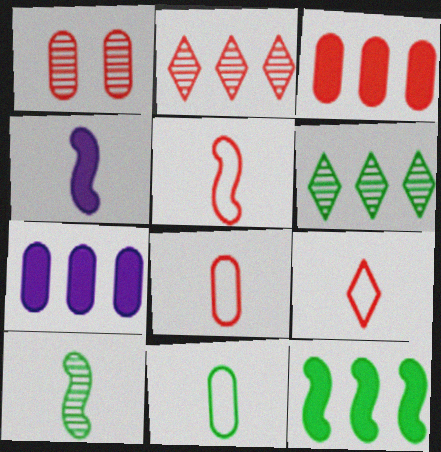[[1, 3, 8], 
[1, 7, 11], 
[4, 5, 10], 
[5, 8, 9]]